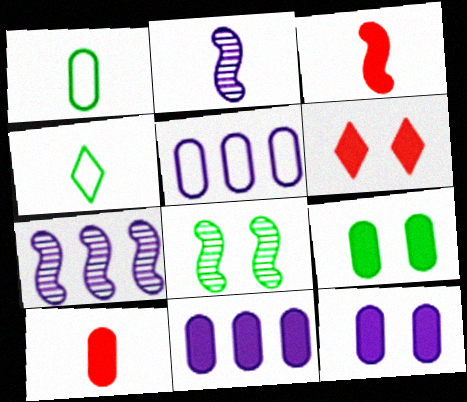[[1, 6, 7], 
[2, 4, 10], 
[9, 10, 11]]